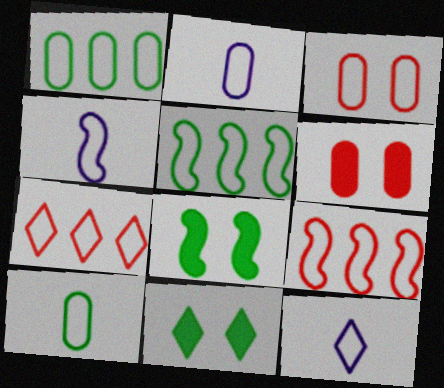[[1, 2, 3], 
[2, 4, 12], 
[3, 5, 12]]